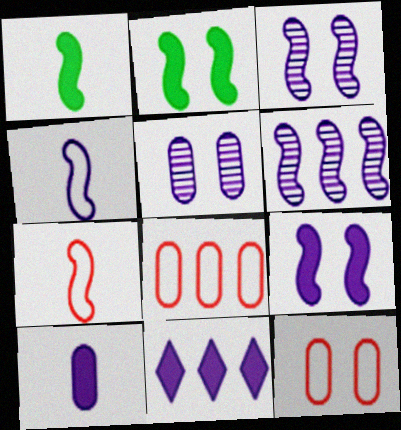[[2, 6, 7], 
[4, 5, 11], 
[4, 6, 9], 
[9, 10, 11]]